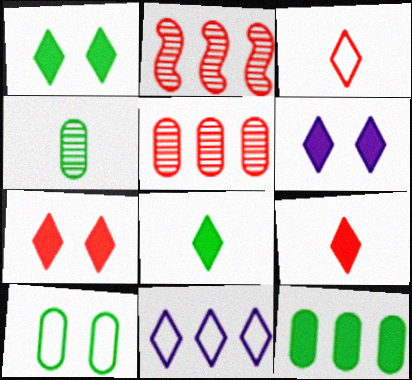[[1, 6, 7], 
[2, 11, 12], 
[4, 10, 12]]